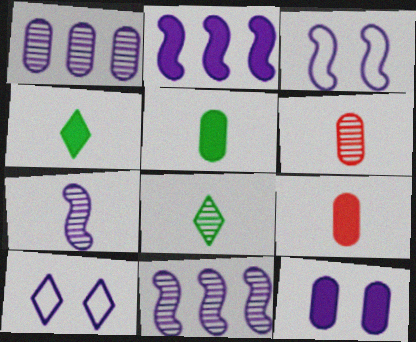[[2, 3, 7], 
[6, 7, 8]]